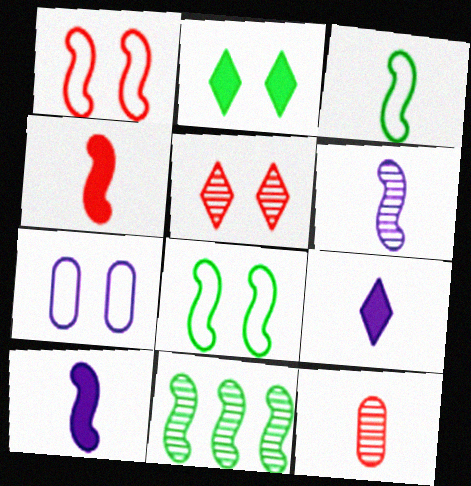[[1, 10, 11], 
[3, 4, 6], 
[3, 9, 12]]